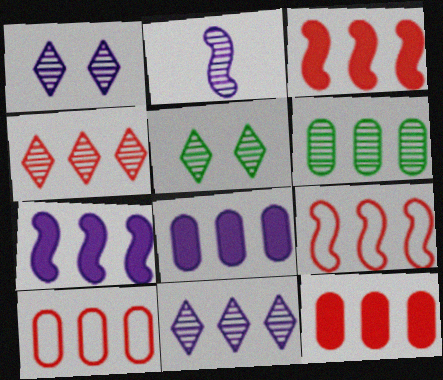[[3, 4, 10], 
[4, 9, 12], 
[6, 8, 10]]